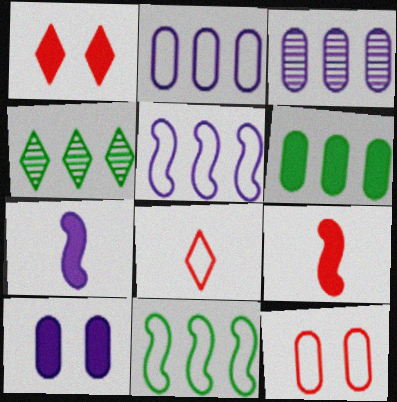[[1, 6, 7], 
[4, 6, 11], 
[4, 7, 12]]